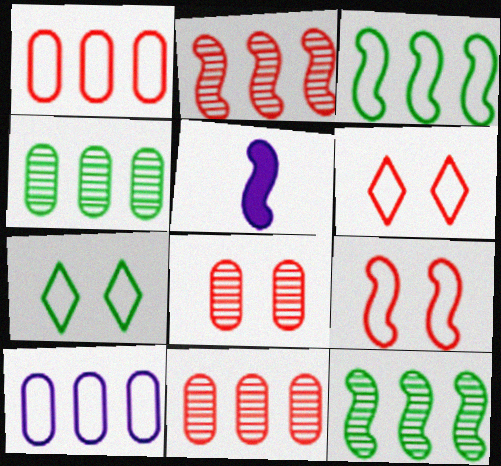[[4, 5, 6], 
[5, 7, 11], 
[5, 9, 12]]